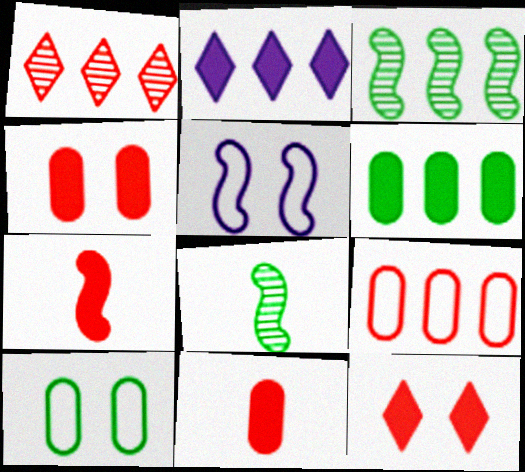[[2, 3, 9], 
[3, 5, 7]]